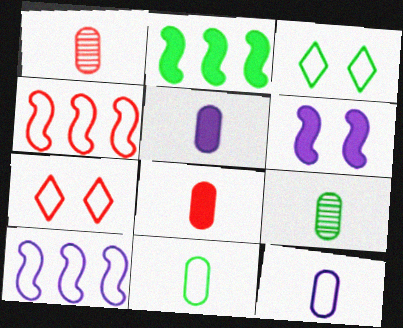[[1, 5, 11], 
[2, 3, 9], 
[3, 4, 12], 
[7, 10, 11], 
[8, 9, 12]]